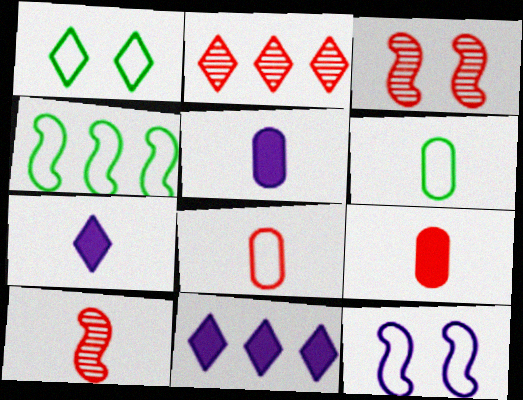[[1, 2, 7], 
[1, 4, 6], 
[3, 6, 11], 
[6, 7, 10]]